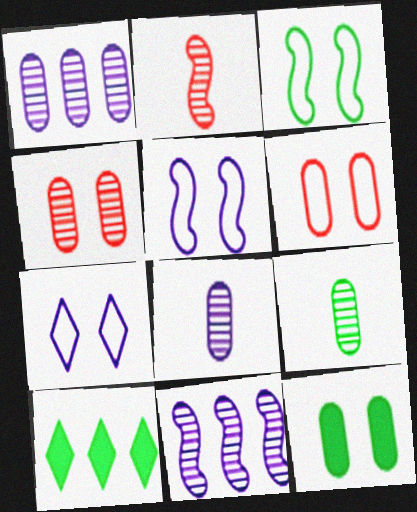[[1, 4, 9], 
[3, 6, 7], 
[3, 9, 10]]